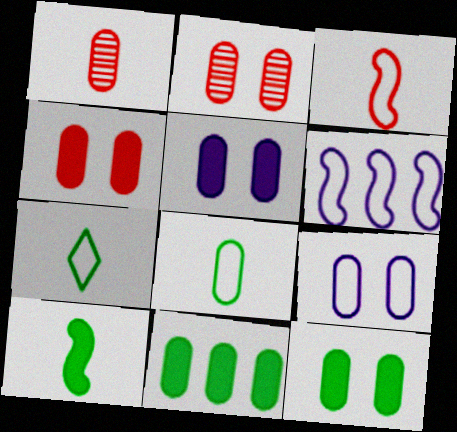[[1, 9, 11], 
[2, 9, 12], 
[4, 5, 12]]